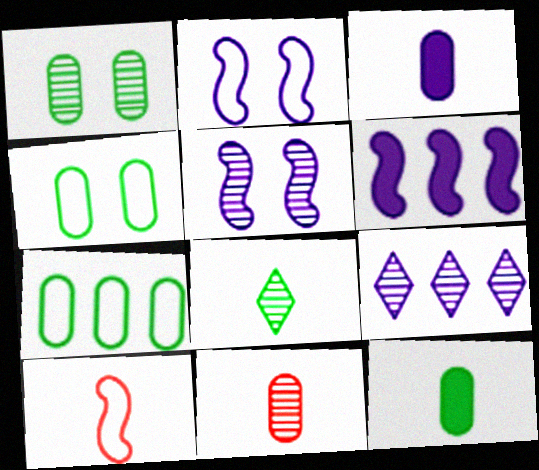[[1, 7, 12], 
[2, 3, 9], 
[3, 8, 10]]